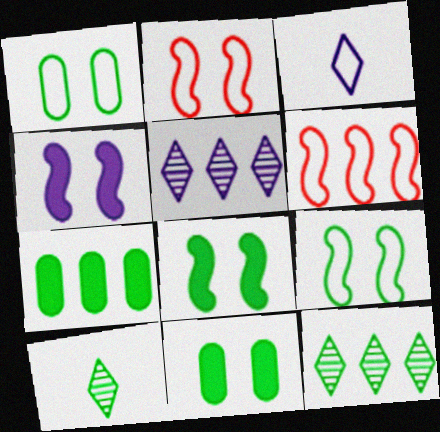[[1, 3, 6], 
[5, 6, 7], 
[7, 9, 10]]